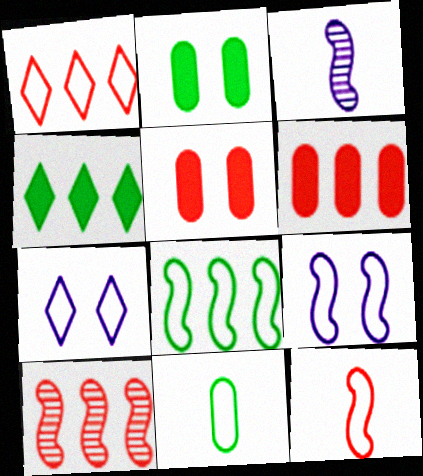[[1, 2, 3], 
[1, 6, 10], 
[1, 9, 11], 
[8, 9, 12]]